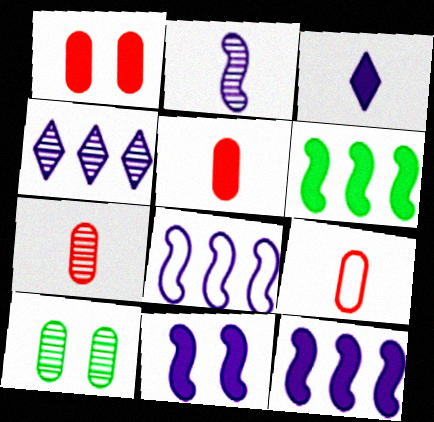[[1, 3, 6], 
[2, 8, 11], 
[5, 7, 9]]